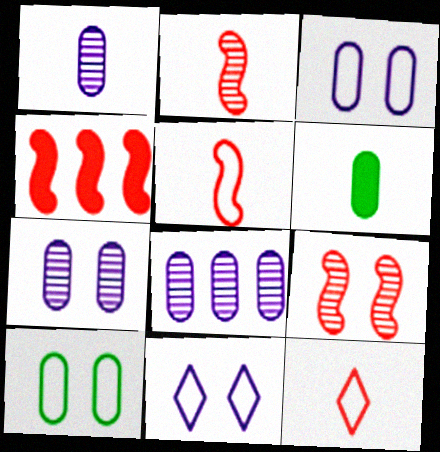[[1, 7, 8], 
[4, 5, 9]]